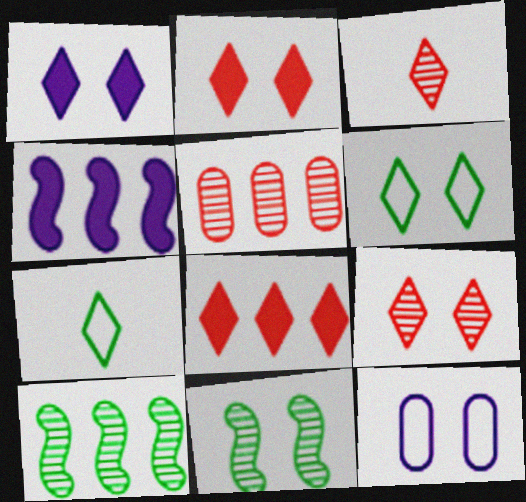[[1, 6, 9], 
[2, 11, 12]]